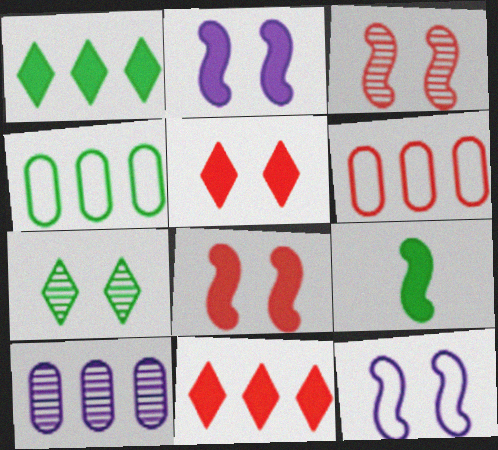[[4, 7, 9]]